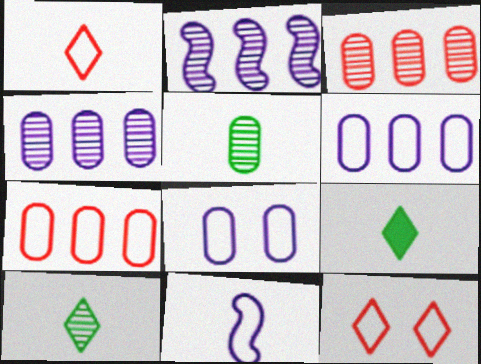[]